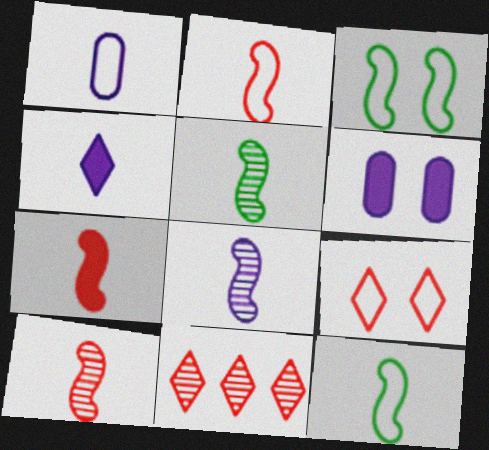[[1, 4, 8], 
[2, 7, 10], 
[5, 8, 10], 
[6, 11, 12], 
[7, 8, 12]]